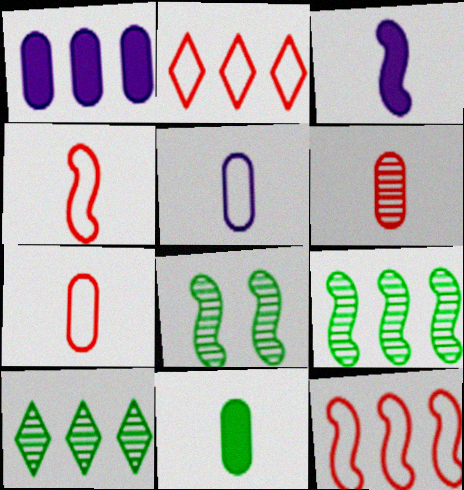[[1, 2, 9], 
[1, 10, 12], 
[3, 8, 12], 
[5, 6, 11]]